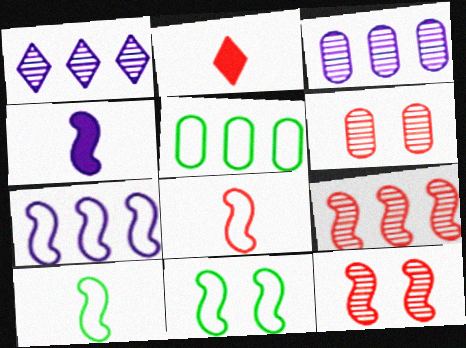[[2, 3, 11], 
[4, 9, 11], 
[7, 8, 11]]